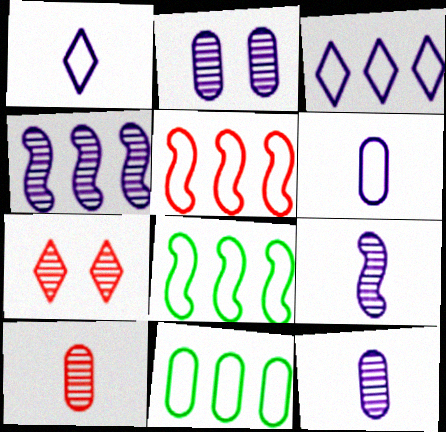[[3, 5, 11]]